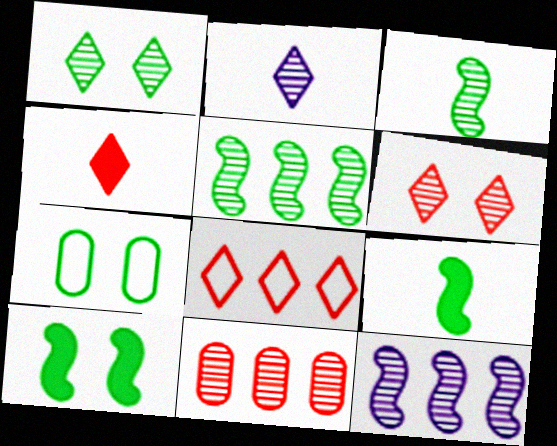[[1, 7, 10], 
[4, 6, 8], 
[4, 7, 12]]